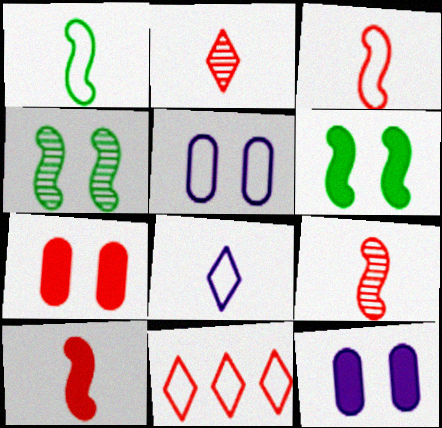[[1, 5, 11], 
[3, 9, 10], 
[7, 9, 11]]